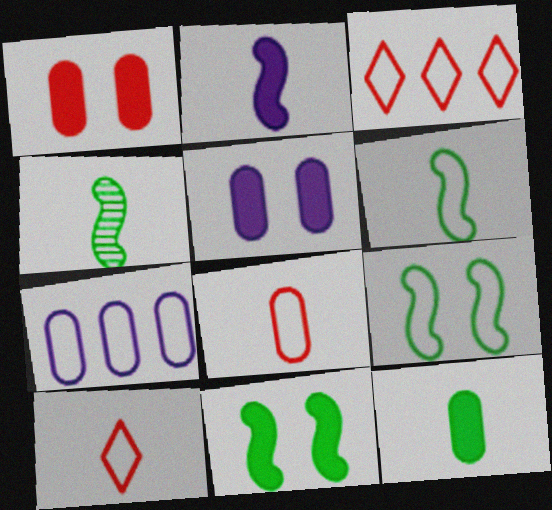[[3, 4, 5], 
[7, 9, 10]]